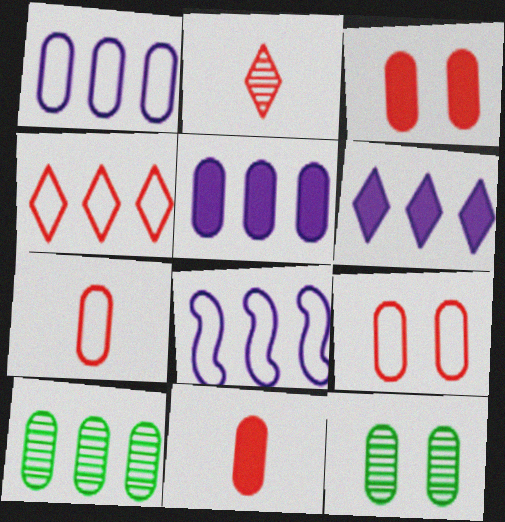[[1, 11, 12], 
[5, 7, 12]]